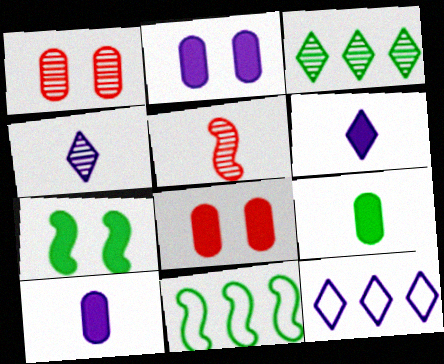[[1, 6, 11], 
[4, 8, 11]]